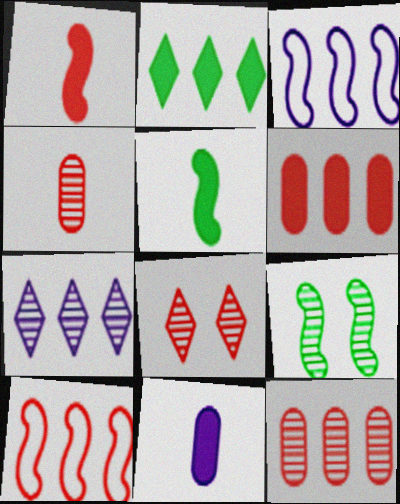[[1, 3, 9], 
[2, 3, 12], 
[4, 7, 9]]